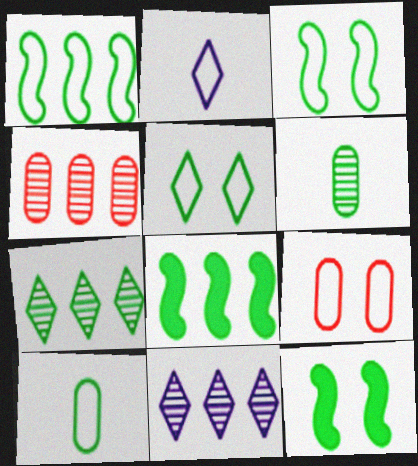[[1, 2, 9], 
[1, 5, 10], 
[2, 4, 12], 
[5, 6, 8], 
[7, 10, 12]]